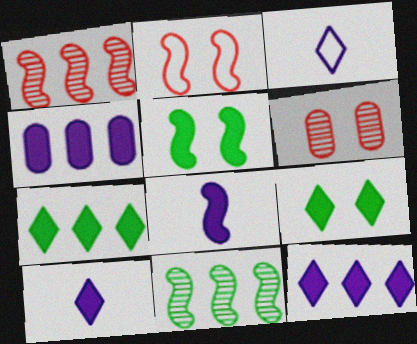[[2, 8, 11]]